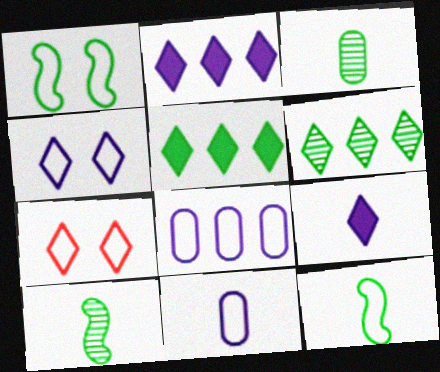[[1, 3, 5], 
[6, 7, 9], 
[7, 8, 12]]